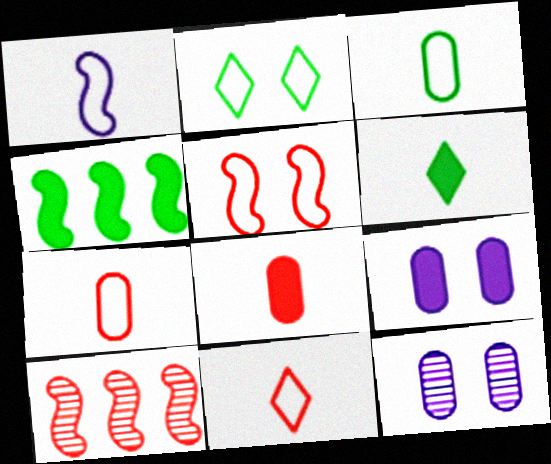[[1, 3, 11], 
[4, 11, 12]]